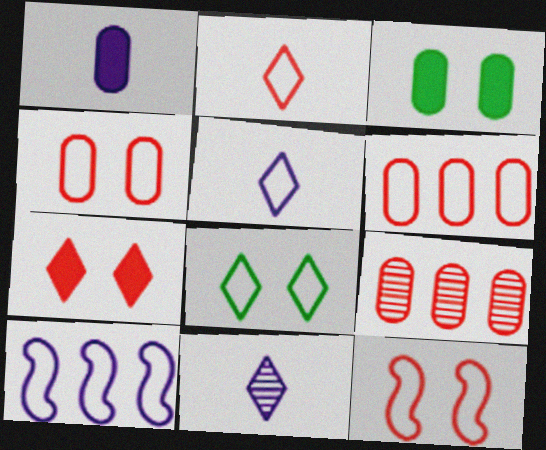[[2, 6, 12]]